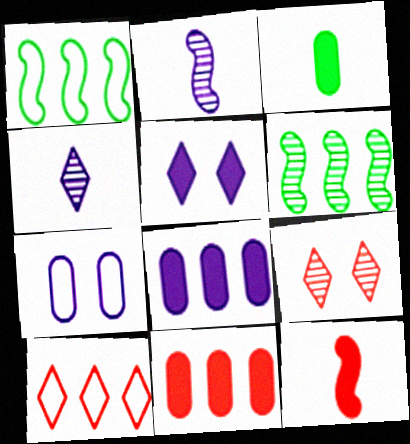[[6, 8, 10]]